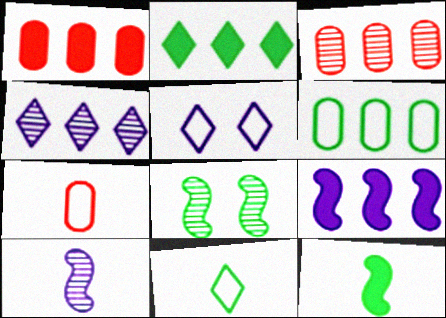[[1, 2, 9], 
[3, 5, 12]]